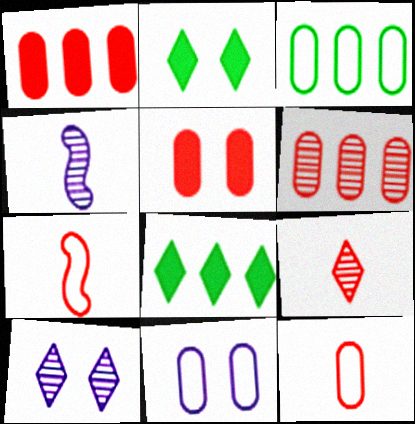[[3, 11, 12], 
[5, 6, 12]]